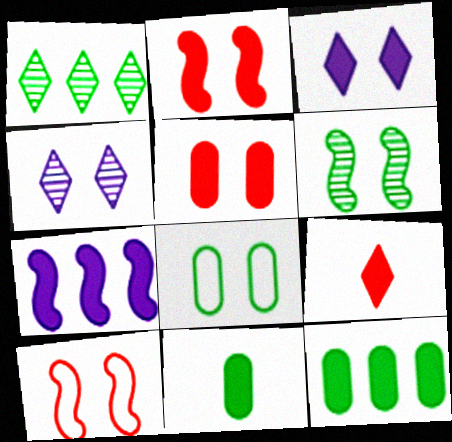[[2, 4, 8]]